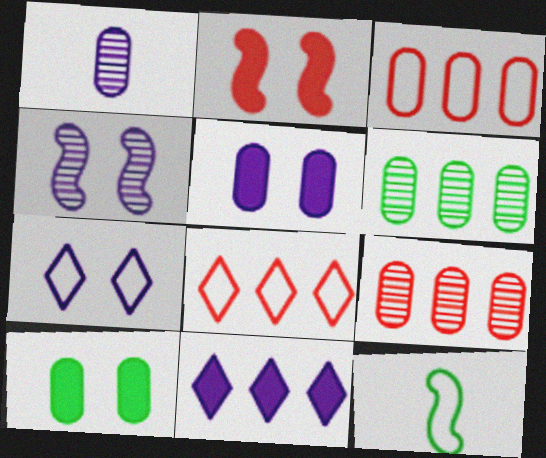[[1, 3, 10], 
[3, 7, 12], 
[4, 5, 7]]